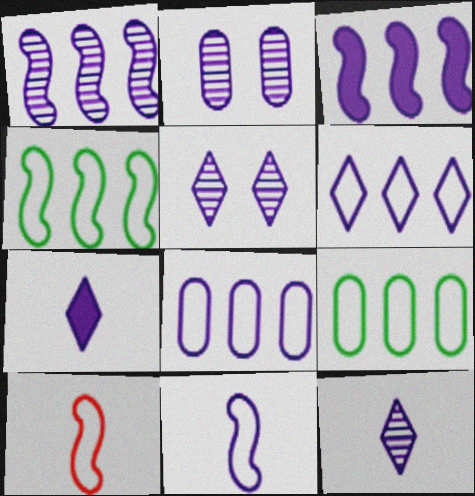[[1, 2, 12], 
[5, 6, 7]]